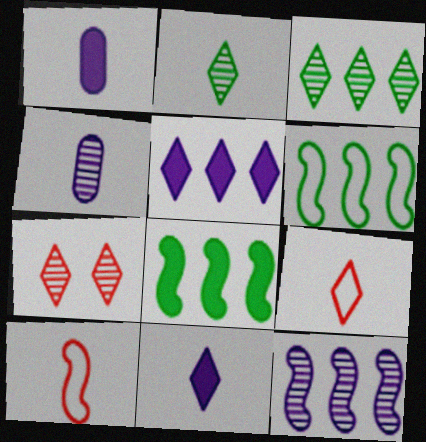[[1, 2, 10], 
[1, 6, 7], 
[2, 9, 11]]